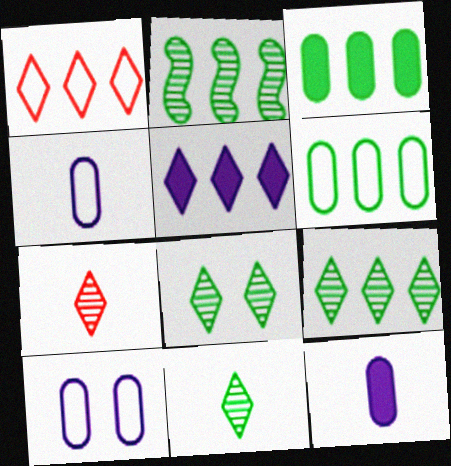[[1, 5, 9], 
[8, 9, 11]]